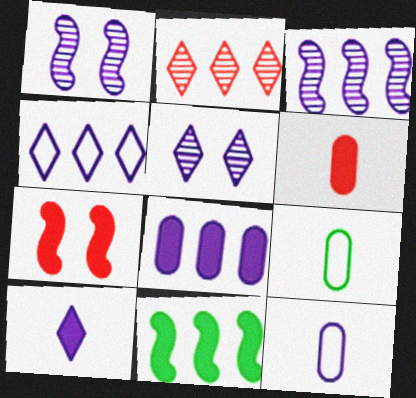[[3, 4, 8], 
[4, 5, 10]]